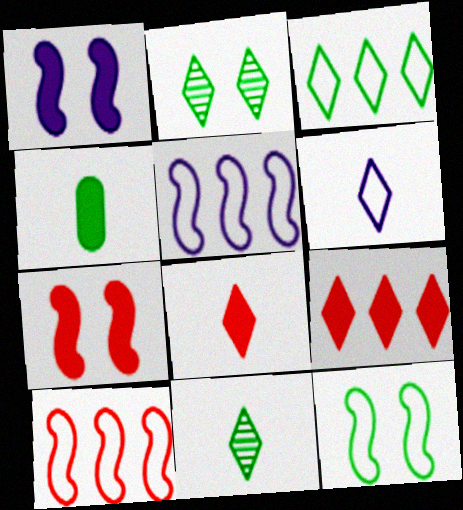[[1, 4, 9], 
[2, 6, 9], 
[6, 8, 11]]